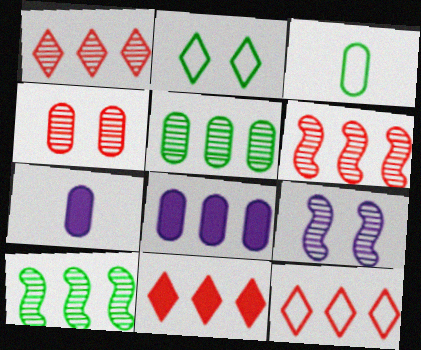[[1, 11, 12], 
[2, 6, 7], 
[3, 4, 8], 
[3, 9, 11], 
[8, 10, 12]]